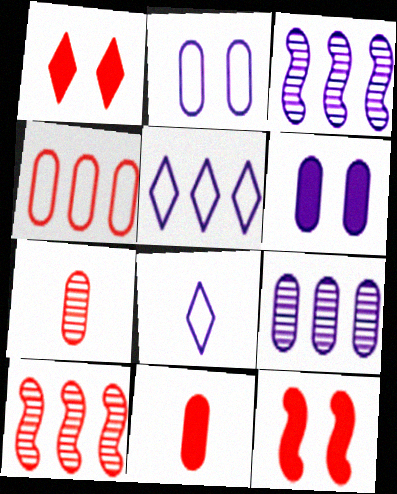[[3, 6, 8]]